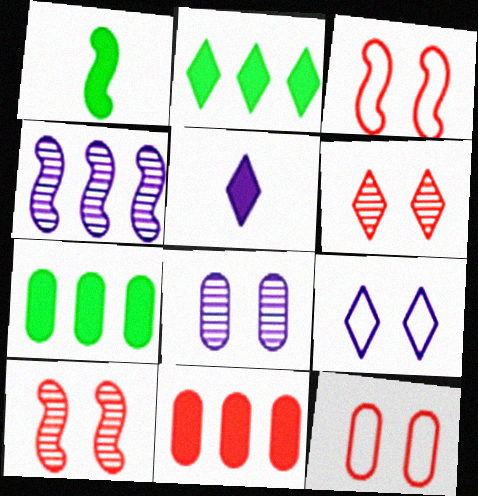[[1, 3, 4]]